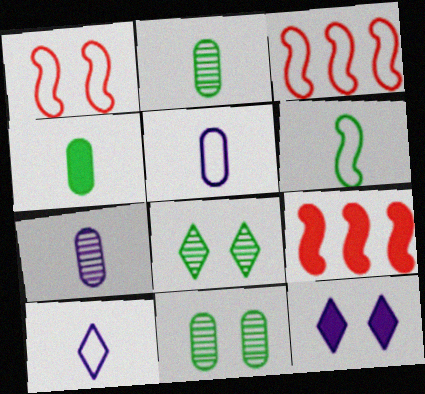[[1, 11, 12], 
[2, 3, 12], 
[4, 9, 12], 
[5, 8, 9], 
[9, 10, 11]]